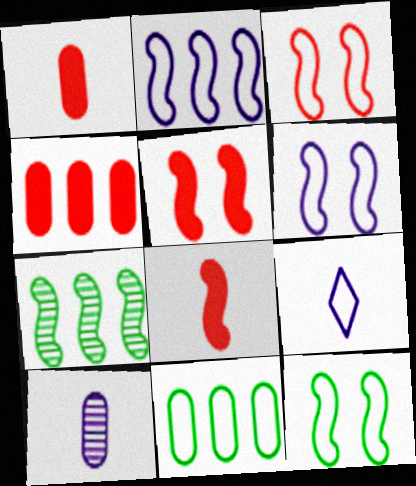[[3, 6, 12], 
[3, 9, 11], 
[6, 7, 8]]